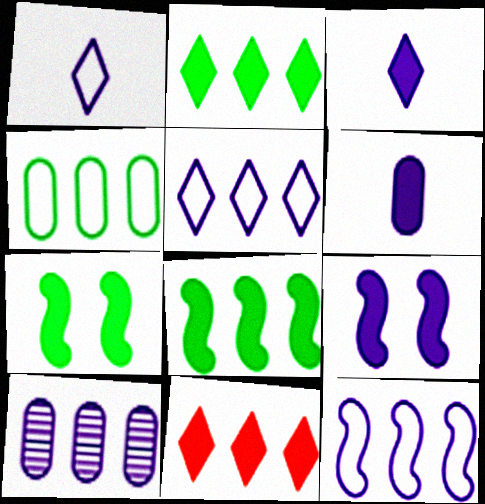[[1, 9, 10], 
[6, 7, 11]]